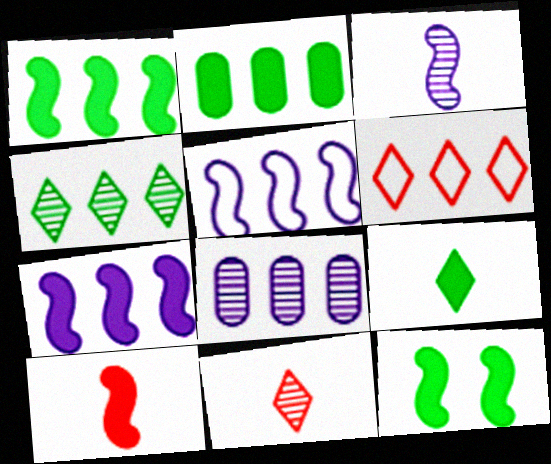[[1, 6, 8], 
[2, 9, 12], 
[7, 10, 12]]